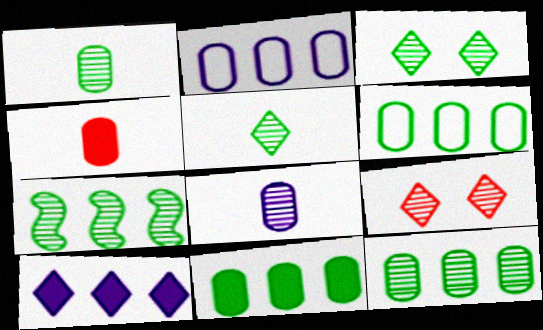[[1, 3, 7], 
[6, 11, 12], 
[7, 8, 9]]